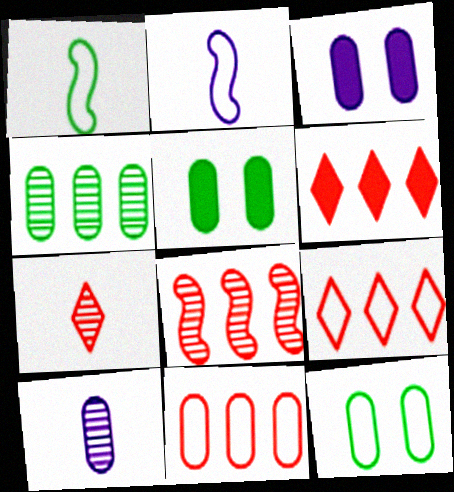[[2, 9, 12], 
[5, 10, 11], 
[6, 8, 11]]